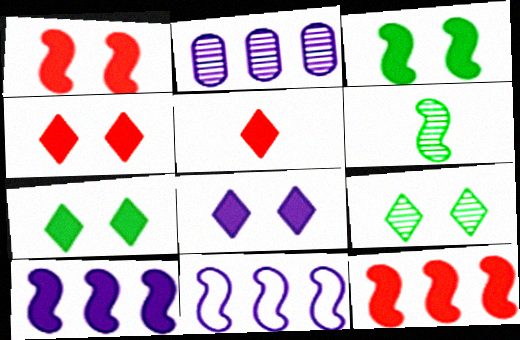[[1, 6, 11], 
[4, 7, 8]]